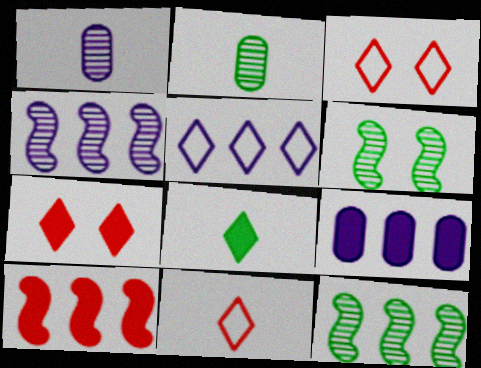[[4, 5, 9], 
[6, 9, 11]]